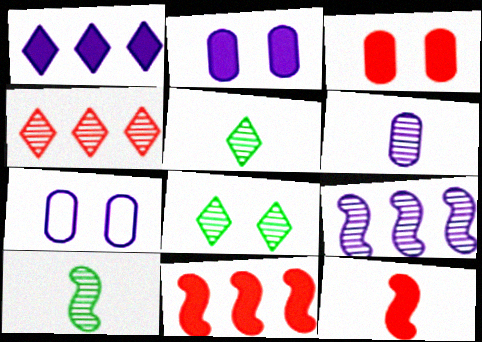[[5, 7, 11]]